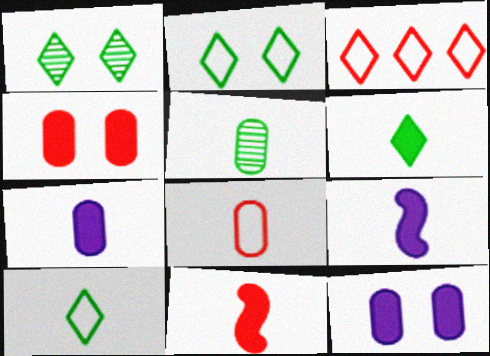[[5, 7, 8], 
[6, 7, 11]]